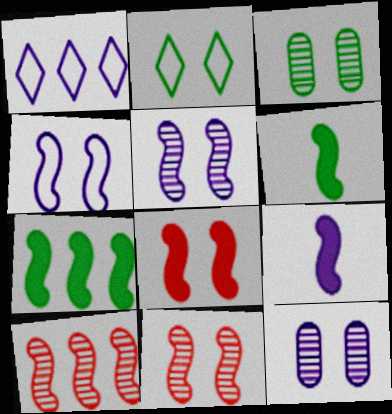[[1, 9, 12], 
[2, 8, 12], 
[4, 6, 10], 
[7, 8, 9]]